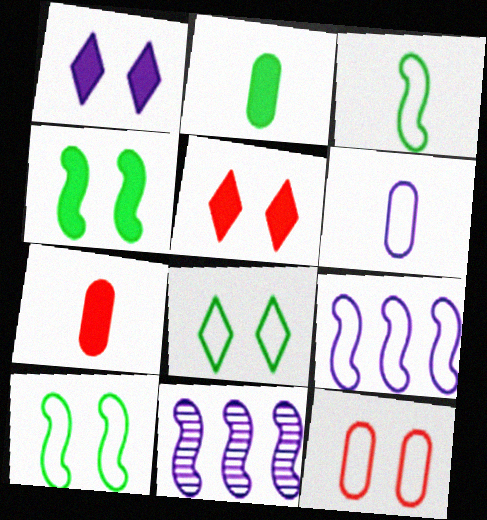[[1, 6, 11], 
[7, 8, 11]]